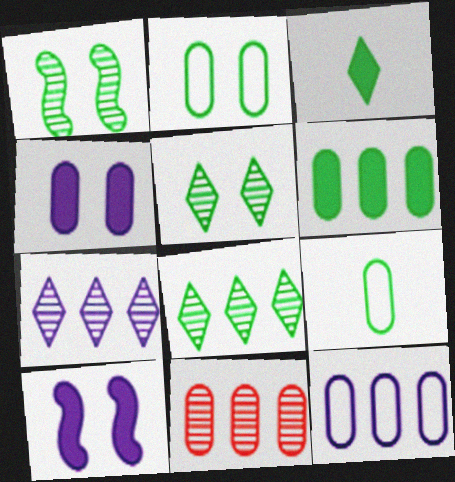[[4, 9, 11], 
[6, 11, 12]]